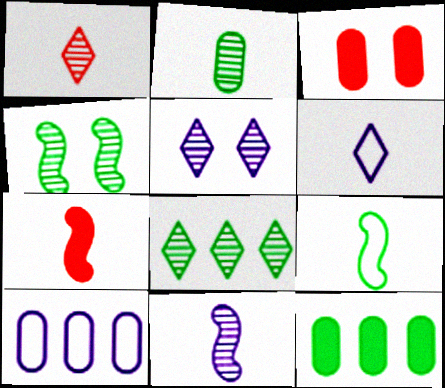[[1, 2, 11], 
[1, 5, 8], 
[2, 3, 10], 
[2, 4, 8], 
[2, 6, 7], 
[7, 9, 11]]